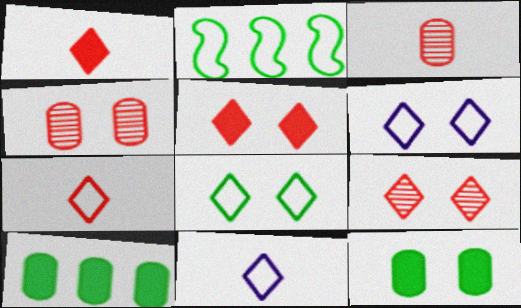[]